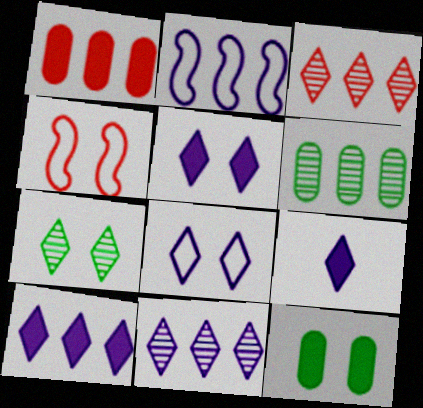[[4, 6, 9], 
[5, 9, 10], 
[8, 9, 11]]